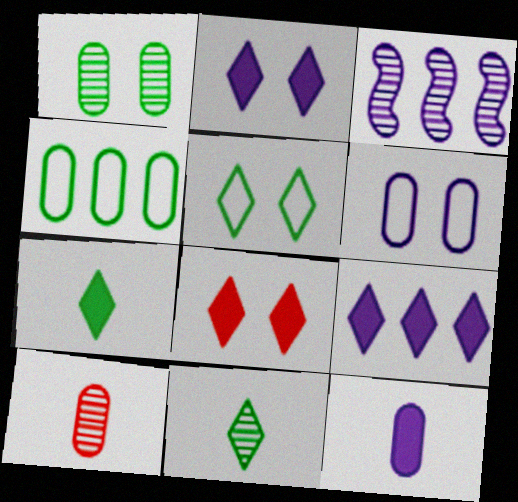[[7, 8, 9]]